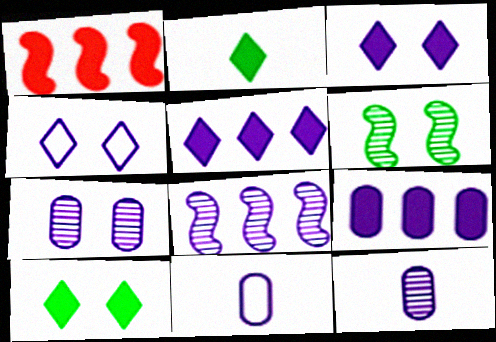[[3, 8, 11], 
[7, 9, 11]]